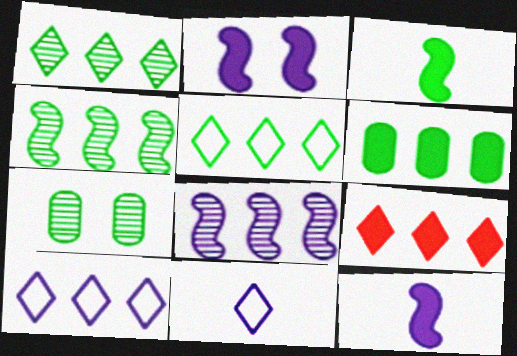[[1, 9, 10], 
[3, 5, 7], 
[4, 5, 6]]